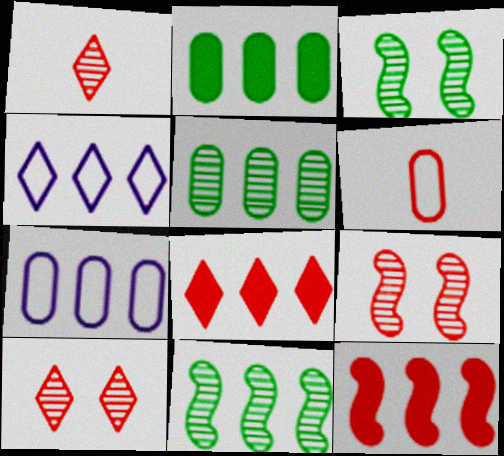[[4, 5, 12], 
[6, 8, 9], 
[6, 10, 12], 
[7, 8, 11]]